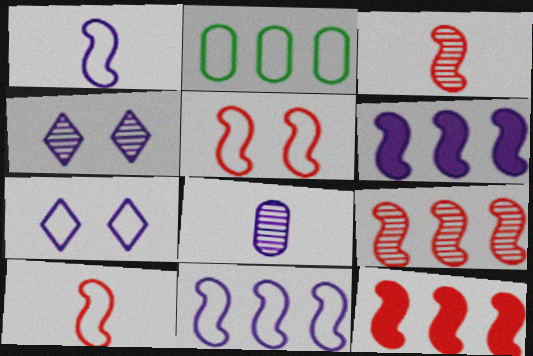[[2, 7, 10], 
[3, 5, 12], 
[6, 7, 8]]